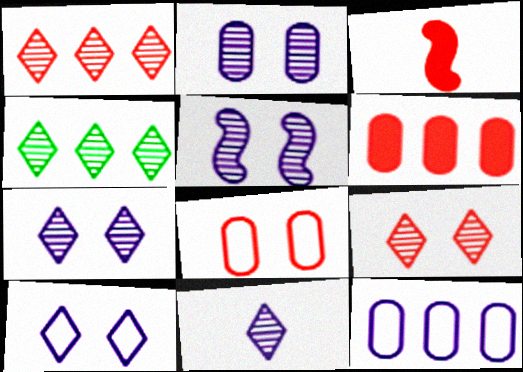[[1, 3, 8], 
[2, 5, 7], 
[4, 9, 11]]